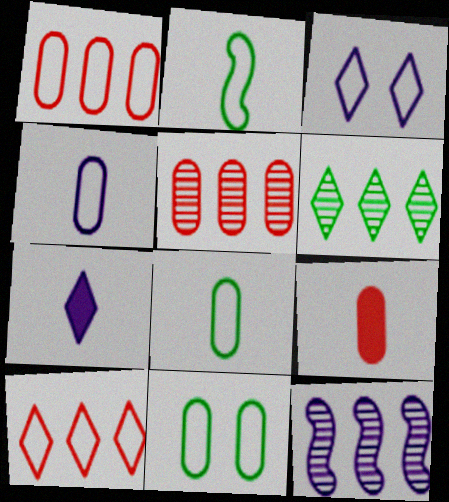[[1, 2, 3], 
[1, 4, 11], 
[5, 6, 12]]